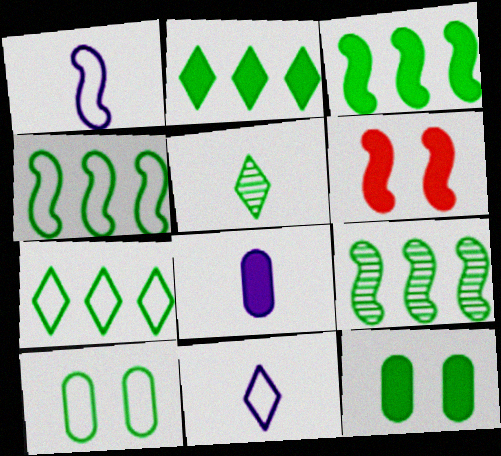[[1, 6, 9], 
[2, 6, 8], 
[3, 4, 9], 
[3, 5, 10], 
[4, 5, 12]]